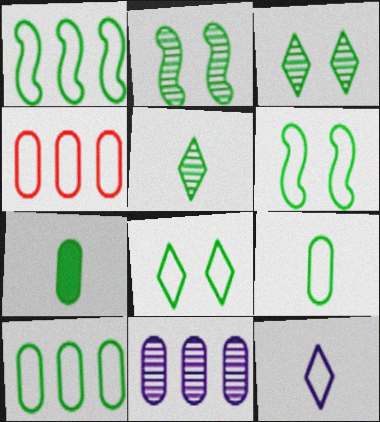[[1, 3, 7], 
[1, 8, 9], 
[4, 6, 12]]